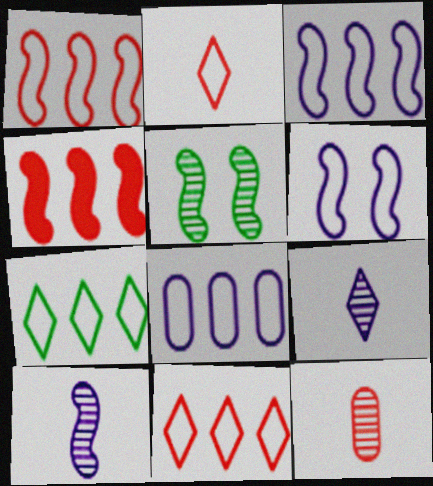[[1, 7, 8]]